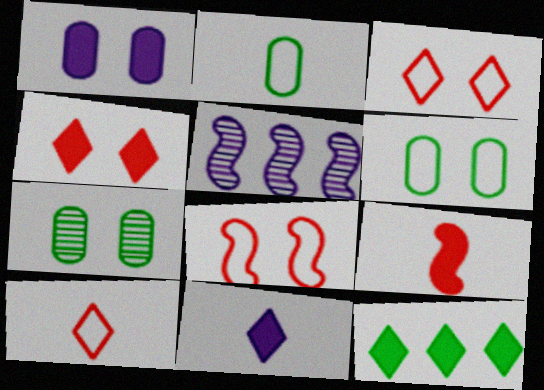[[1, 9, 12], 
[2, 4, 5], 
[4, 11, 12]]